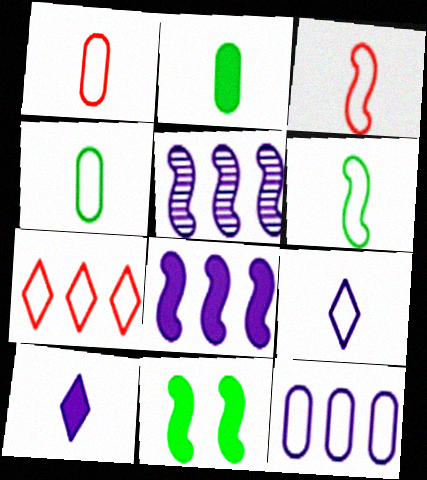[[1, 6, 9], 
[3, 4, 9], 
[3, 5, 11]]